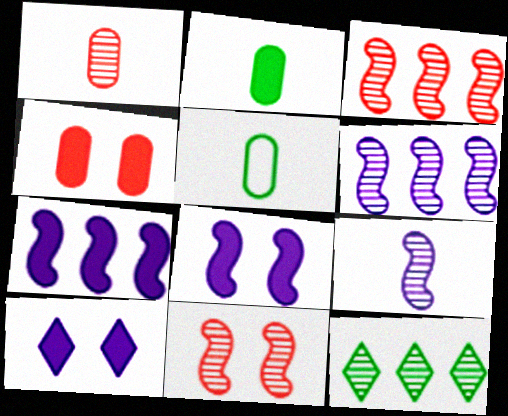[[3, 5, 10]]